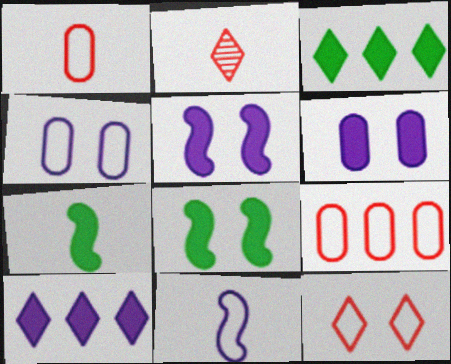[]